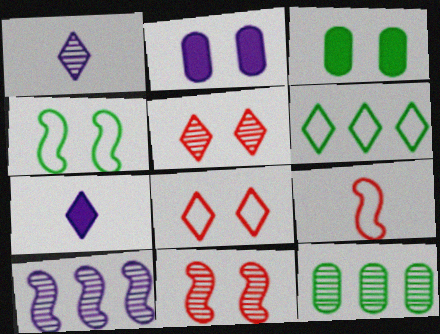[[1, 11, 12], 
[2, 4, 5], 
[5, 6, 7]]